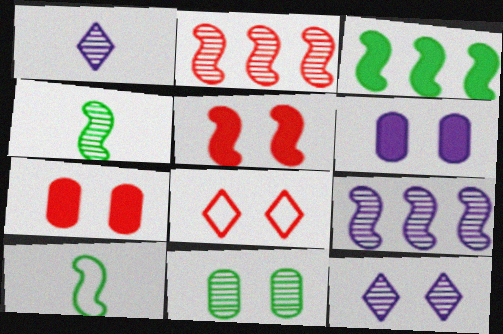[[1, 2, 11], 
[5, 9, 10]]